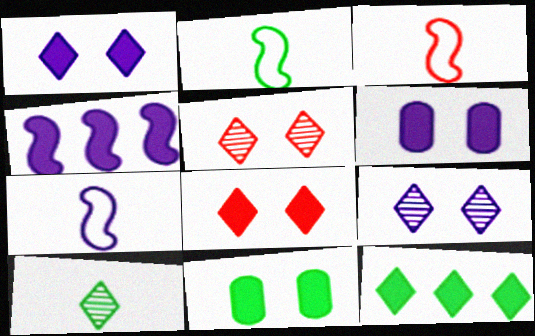[[2, 3, 7]]